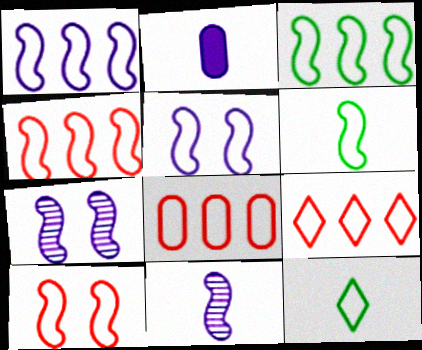[[1, 3, 4], 
[1, 6, 10], 
[4, 5, 6], 
[4, 8, 9], 
[5, 8, 12]]